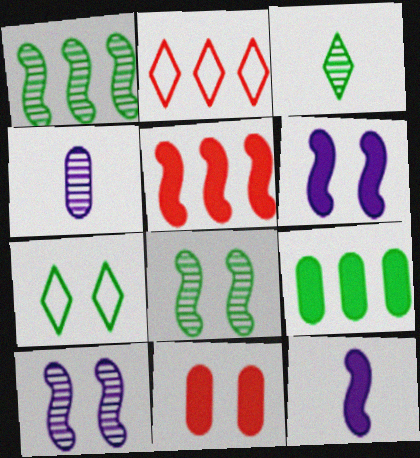[[4, 5, 7], 
[7, 10, 11]]